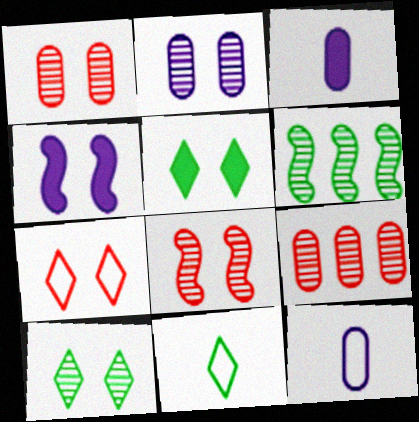[[2, 8, 10], 
[3, 6, 7], 
[4, 9, 11]]